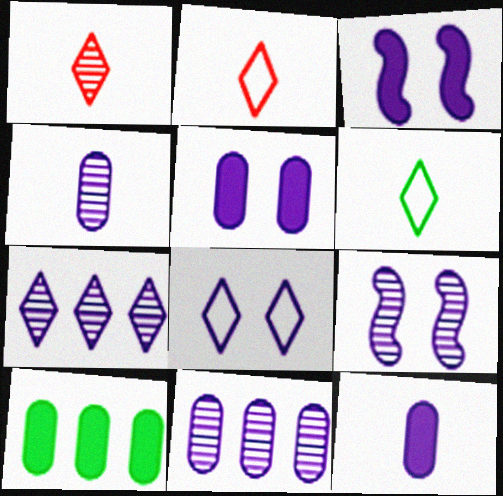[[2, 9, 10], 
[4, 7, 9], 
[5, 8, 9]]